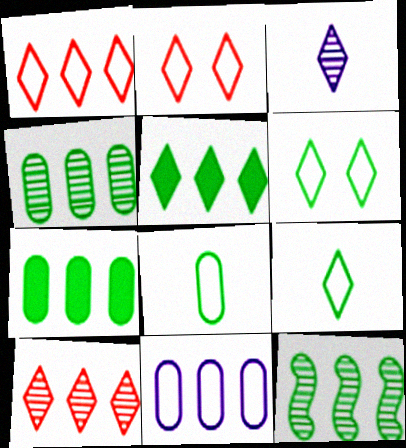[[2, 3, 5]]